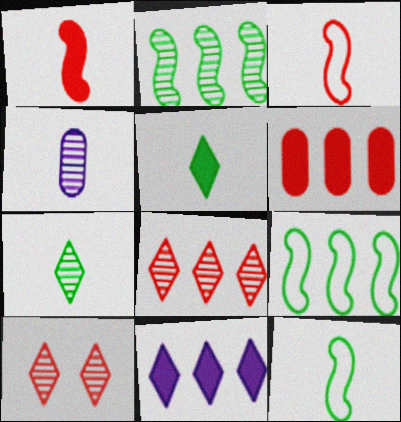[[2, 4, 10], 
[3, 4, 5], 
[3, 6, 10]]